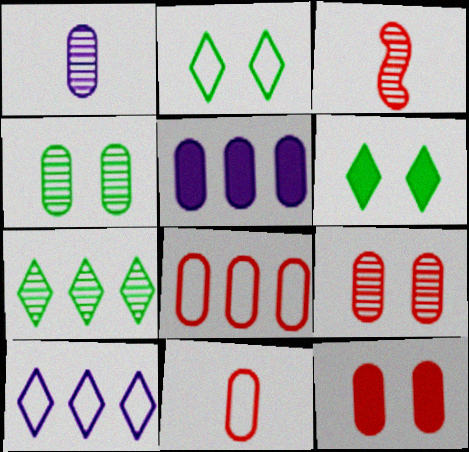[[2, 3, 5], 
[4, 5, 11]]